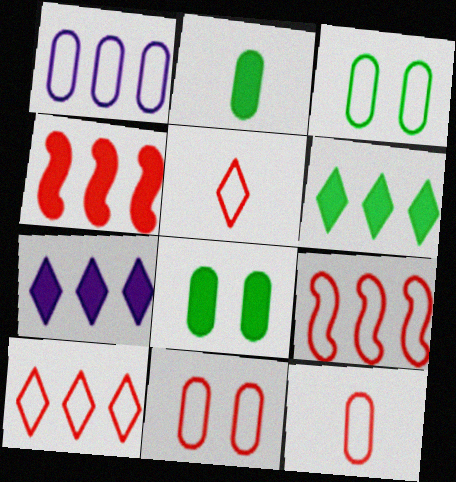[[1, 3, 12], 
[5, 9, 11]]